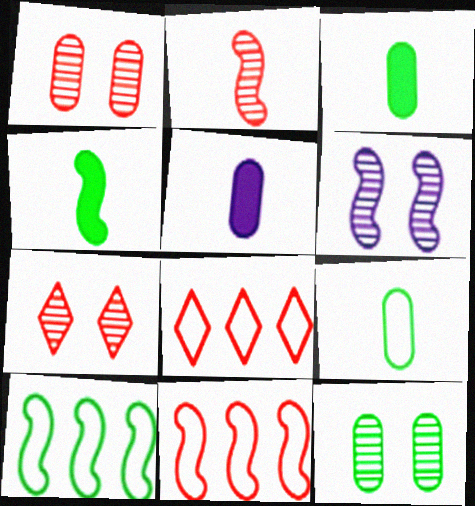[[3, 6, 8], 
[4, 6, 11], 
[5, 7, 10], 
[6, 7, 12]]